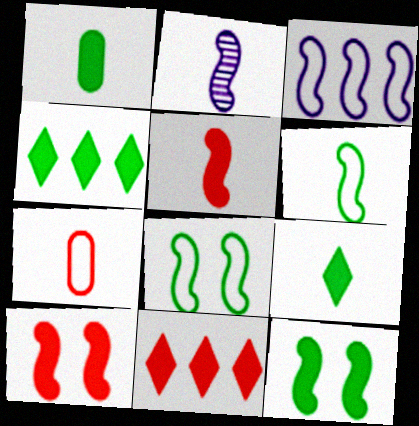[[1, 4, 12], 
[2, 5, 6], 
[2, 7, 9]]